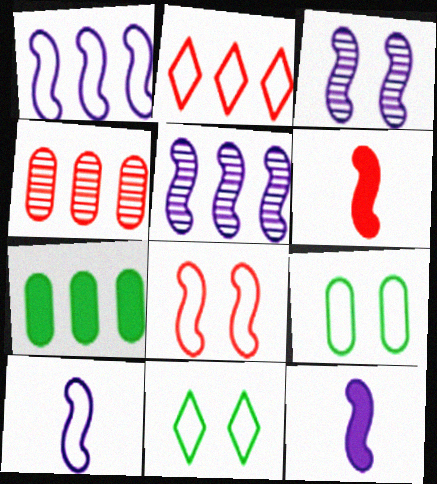[[1, 3, 12], 
[2, 5, 7], 
[2, 9, 10], 
[4, 11, 12]]